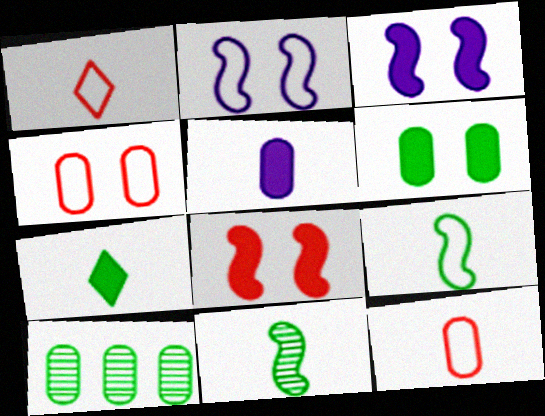[[1, 3, 10], 
[1, 5, 11], 
[4, 5, 10]]